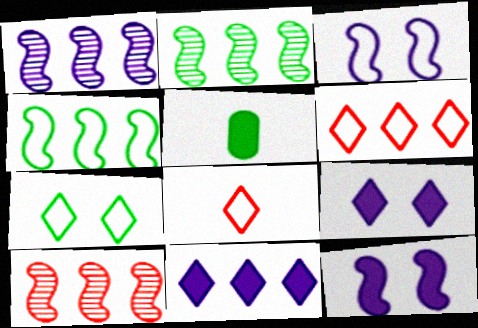[[1, 2, 10], 
[2, 5, 7]]